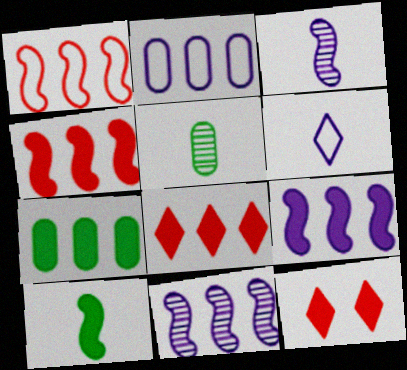[[7, 8, 9]]